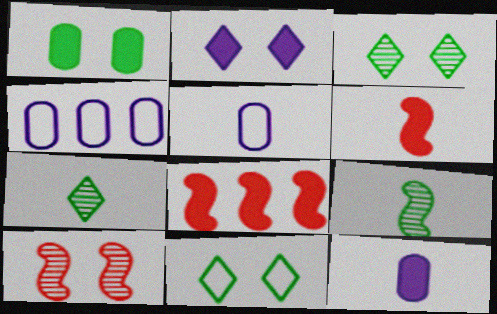[[3, 4, 6], 
[3, 5, 8], 
[5, 6, 7]]